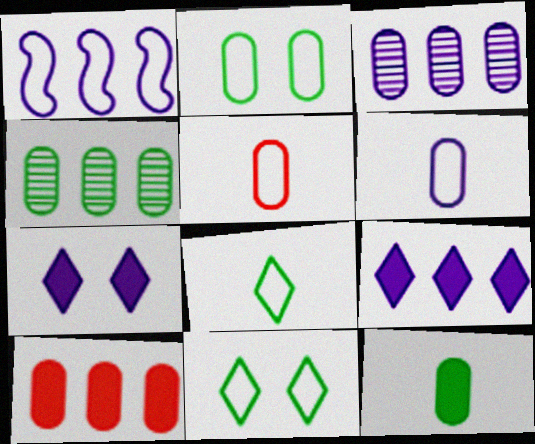[[1, 3, 9], 
[1, 5, 11], 
[2, 4, 12]]